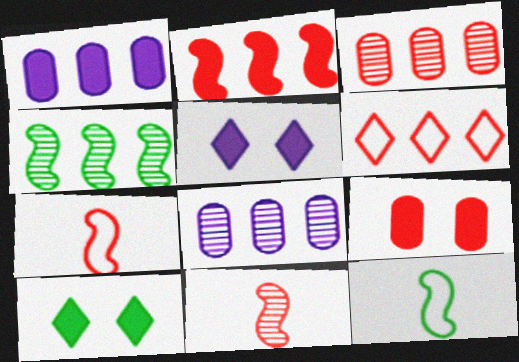[[1, 4, 6], 
[2, 3, 6], 
[3, 5, 12], 
[6, 9, 11], 
[7, 8, 10]]